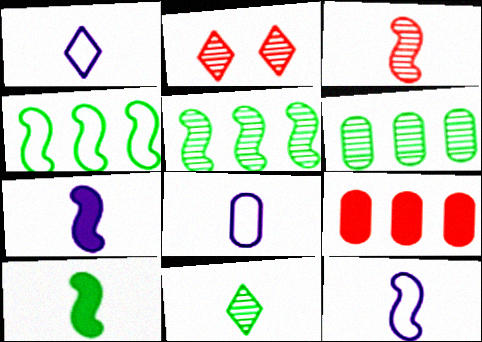[[1, 8, 12], 
[3, 10, 12]]